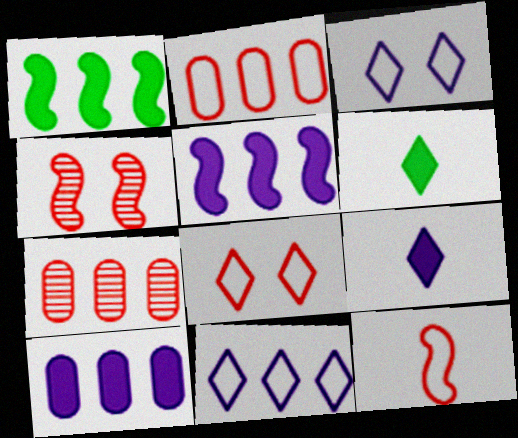[[1, 7, 11], 
[2, 8, 12]]